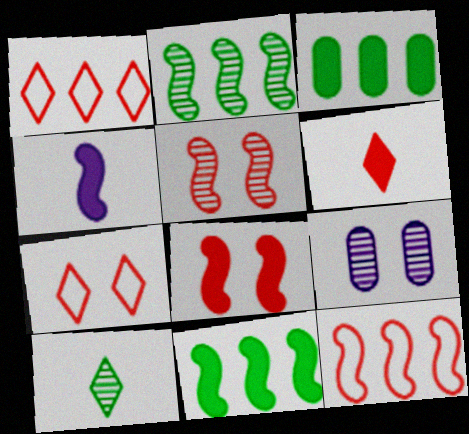[[4, 8, 11]]